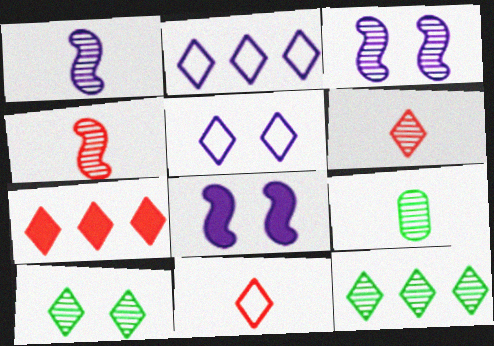[[1, 6, 9], 
[2, 7, 12]]